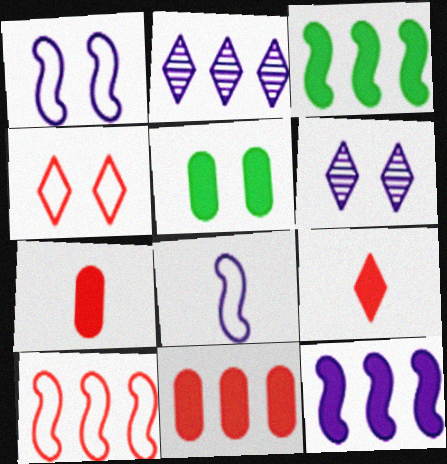[[5, 9, 12]]